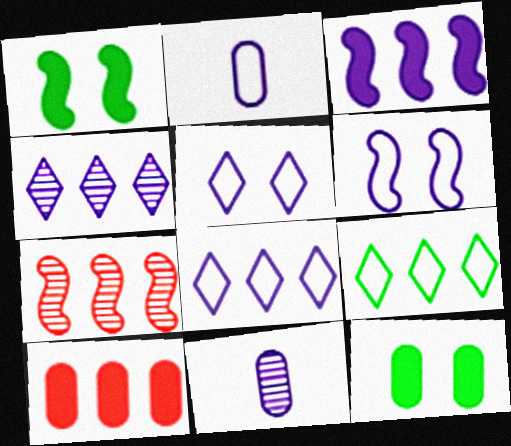[[2, 6, 8], 
[3, 5, 11]]